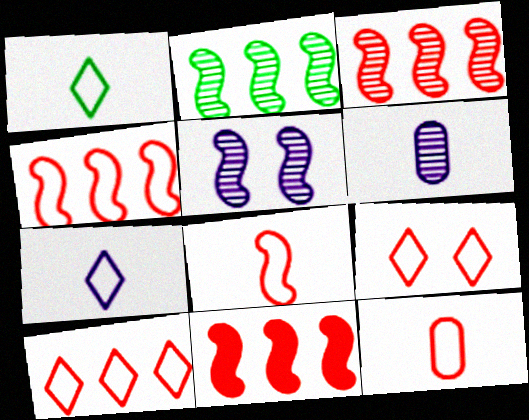[[3, 4, 11], 
[4, 9, 12]]